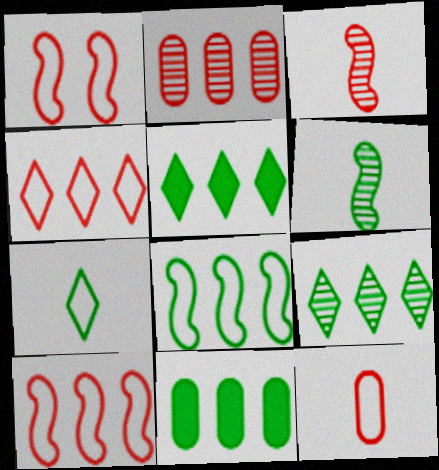[[1, 4, 12], 
[8, 9, 11]]